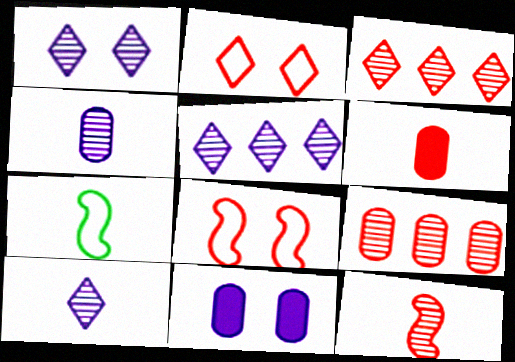[[1, 5, 10], 
[3, 6, 8], 
[3, 7, 11], 
[6, 7, 10]]